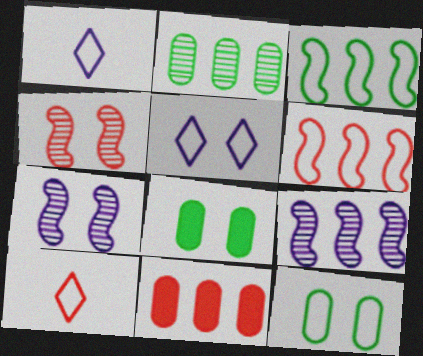[[1, 6, 12], 
[4, 5, 8], 
[4, 10, 11], 
[8, 9, 10]]